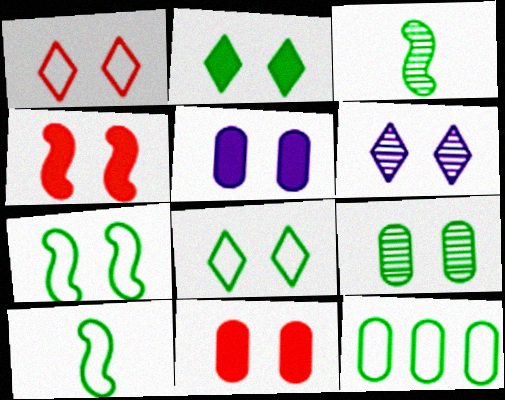[[1, 2, 6], 
[2, 3, 12], 
[2, 4, 5], 
[2, 7, 9], 
[6, 7, 11], 
[8, 10, 12]]